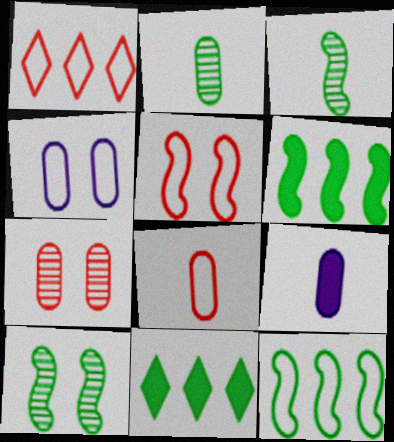[[1, 5, 8], 
[1, 9, 10], 
[2, 8, 9]]